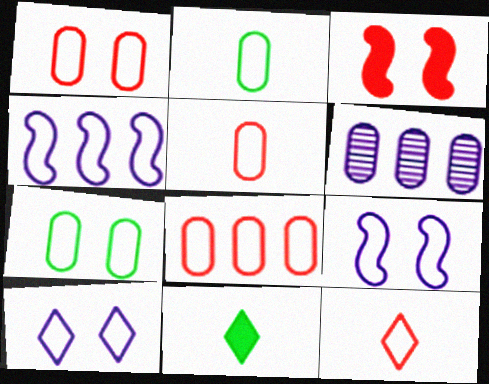[[1, 5, 8], 
[4, 7, 12]]